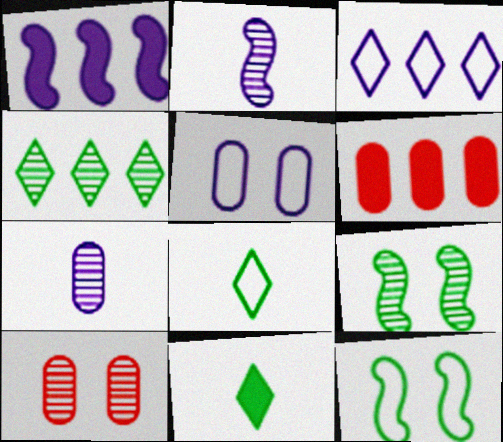[[1, 8, 10], 
[2, 4, 10]]